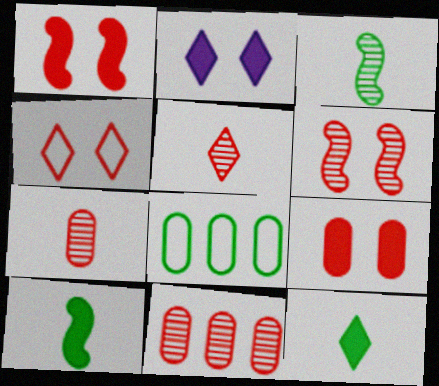[[4, 6, 9], 
[5, 6, 11]]